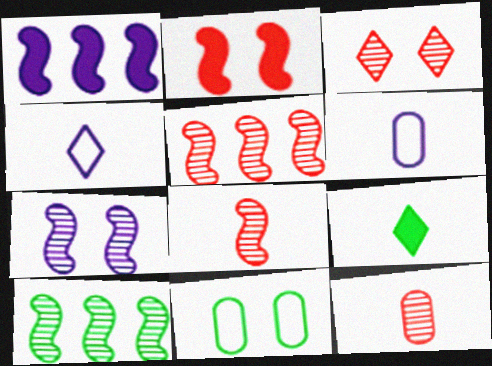[[3, 5, 12], 
[6, 8, 9], 
[7, 8, 10], 
[9, 10, 11]]